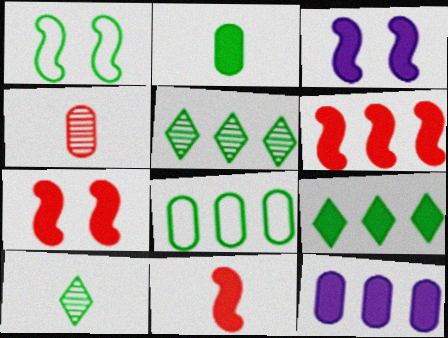[[1, 2, 5], 
[6, 7, 11], 
[6, 9, 12]]